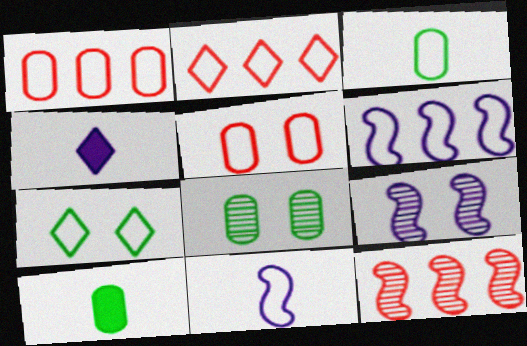[[1, 7, 11], 
[2, 9, 10]]